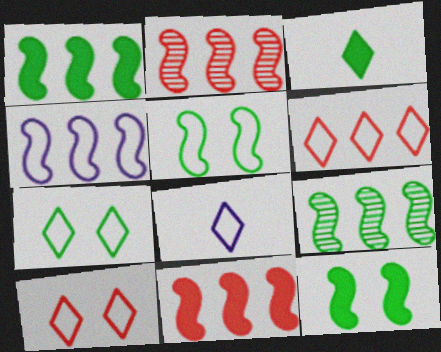[[1, 2, 4], 
[4, 9, 11], 
[6, 7, 8]]